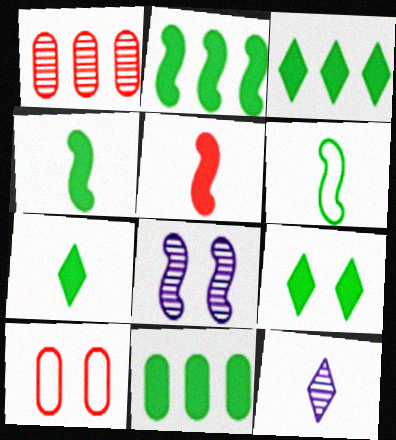[[2, 3, 11], 
[2, 10, 12], 
[3, 7, 9], 
[4, 9, 11], 
[8, 9, 10]]